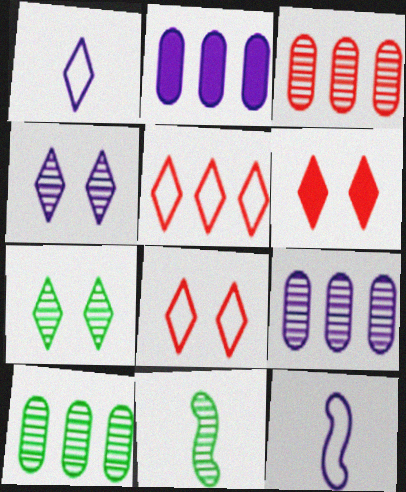[[2, 4, 12], 
[2, 8, 11], 
[3, 4, 11], 
[3, 9, 10], 
[6, 10, 12], 
[7, 10, 11]]